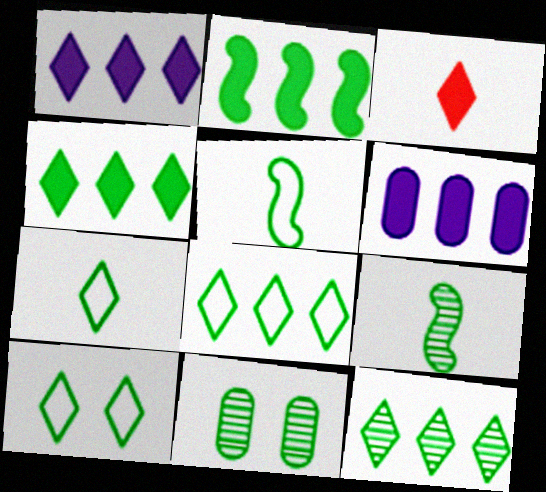[[2, 7, 11], 
[4, 5, 11], 
[4, 8, 12], 
[7, 8, 10], 
[9, 11, 12]]